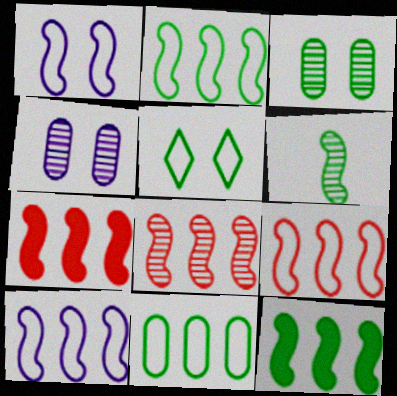[[1, 6, 7], 
[2, 9, 10], 
[7, 8, 9], 
[8, 10, 12]]